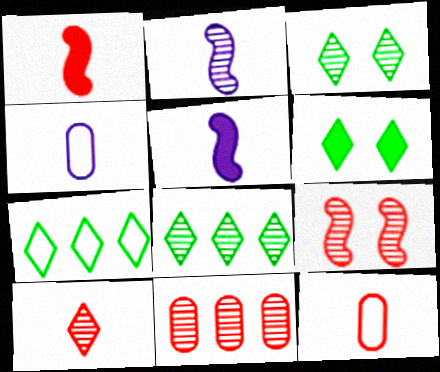[[1, 10, 12], 
[2, 3, 11], 
[9, 10, 11]]